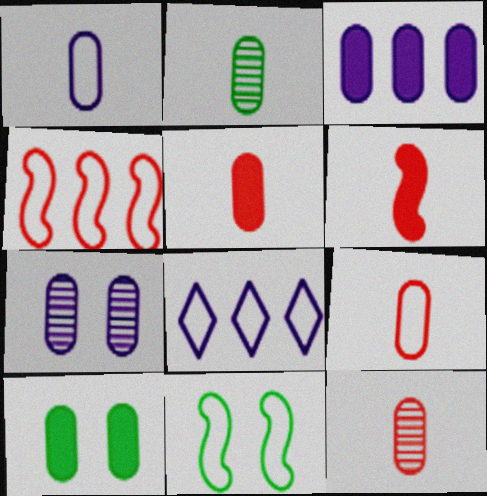[[1, 2, 5], 
[1, 3, 7], 
[3, 5, 10], 
[5, 9, 12], 
[8, 9, 11]]